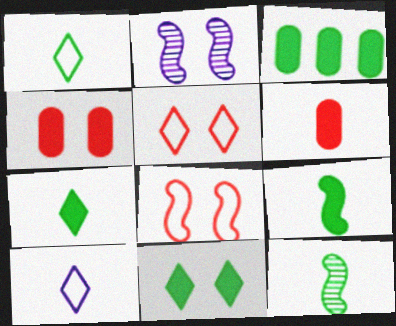[[3, 9, 11], 
[6, 10, 12]]